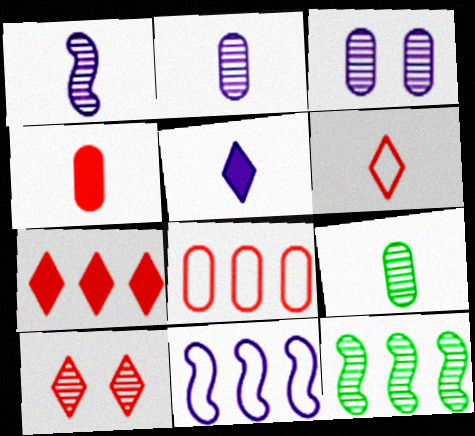[[2, 10, 12], 
[3, 5, 11], 
[6, 7, 10]]